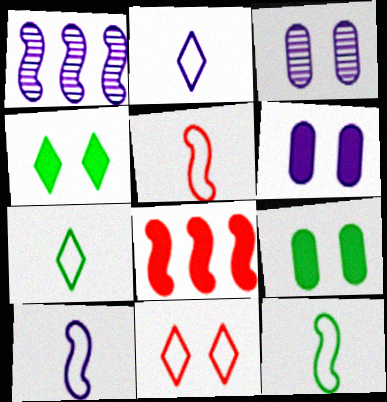[[1, 2, 6], 
[3, 7, 8], 
[5, 10, 12]]